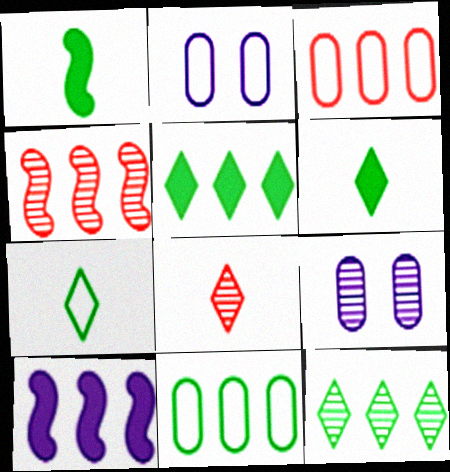[[2, 4, 6], 
[3, 10, 12]]